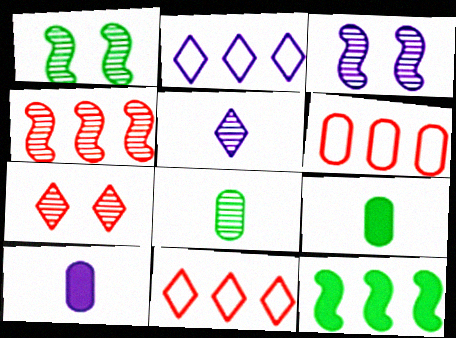[[1, 10, 11], 
[2, 3, 10], 
[3, 9, 11]]